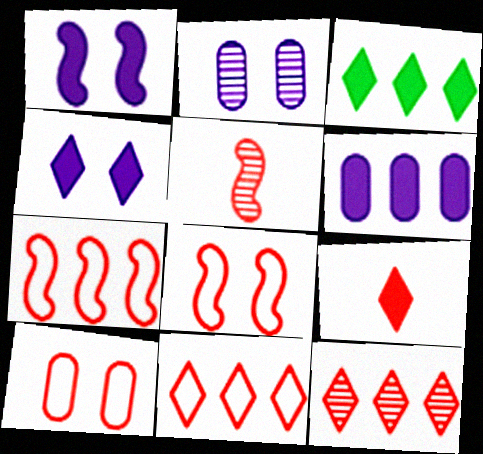[[3, 4, 9]]